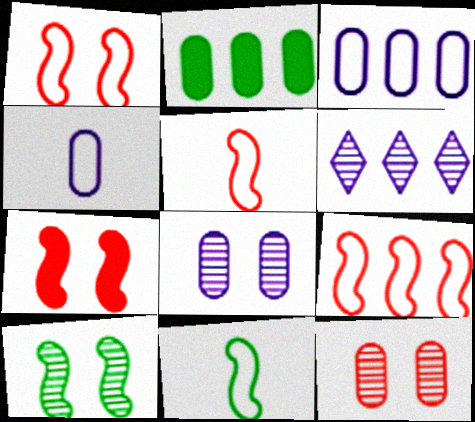[[1, 5, 9], 
[2, 4, 12], 
[2, 6, 9]]